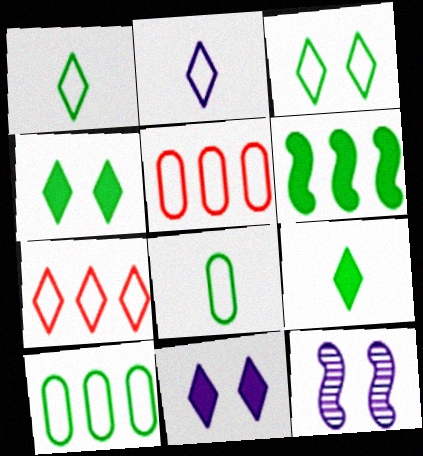[[2, 3, 7], 
[5, 9, 12]]